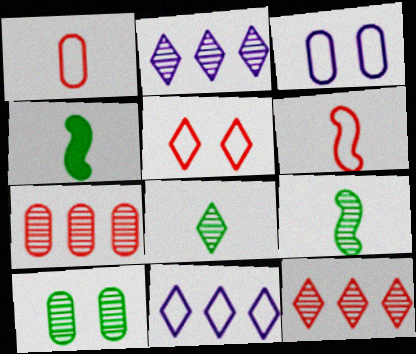[[3, 4, 12]]